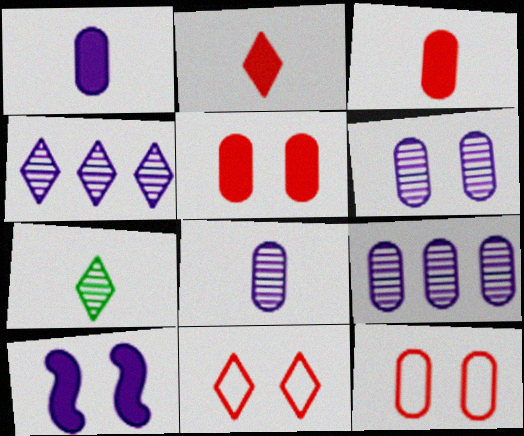[[6, 8, 9]]